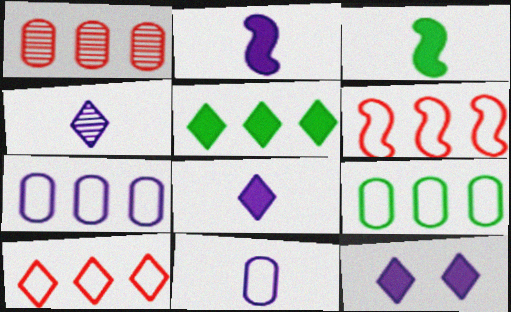[[2, 4, 11]]